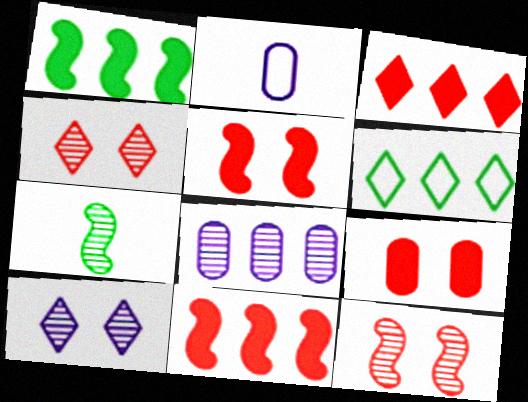[[1, 2, 4], 
[4, 7, 8], 
[6, 8, 11]]